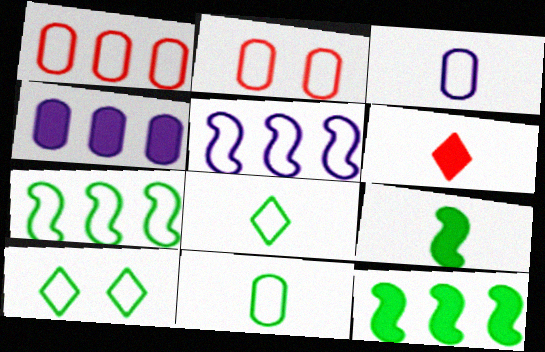[[2, 5, 8], 
[7, 10, 11]]